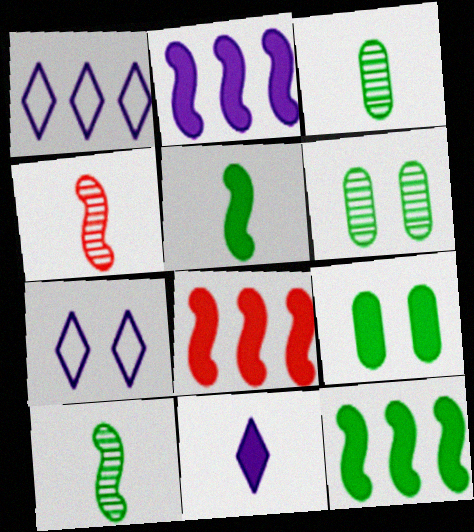[[1, 4, 9], 
[2, 8, 12], 
[3, 7, 8], 
[8, 9, 11]]